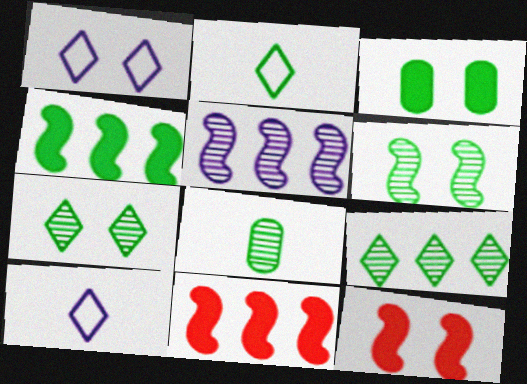[[1, 8, 11], 
[6, 8, 9]]